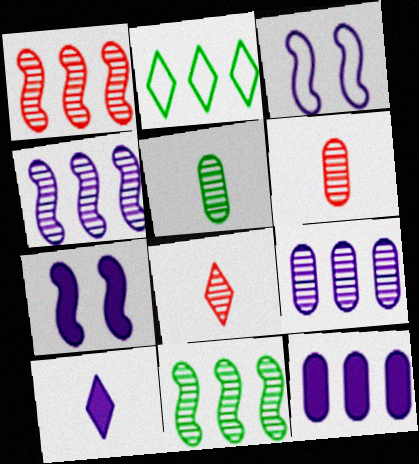[[1, 2, 12], 
[1, 4, 11], 
[2, 6, 7], 
[3, 9, 10], 
[7, 10, 12]]